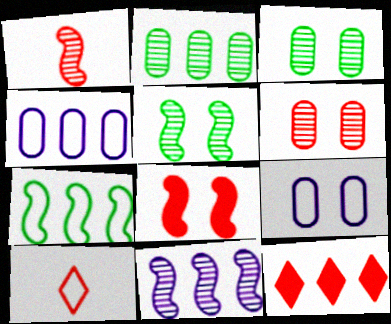[[1, 5, 11], 
[7, 9, 10]]